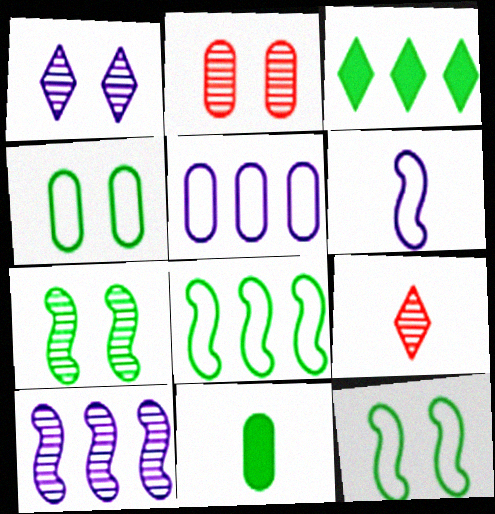[[1, 2, 7], 
[2, 3, 6], 
[2, 5, 11], 
[6, 9, 11]]